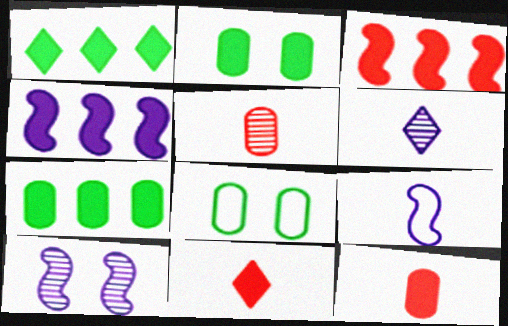[[2, 4, 11], 
[3, 6, 8], 
[4, 9, 10]]